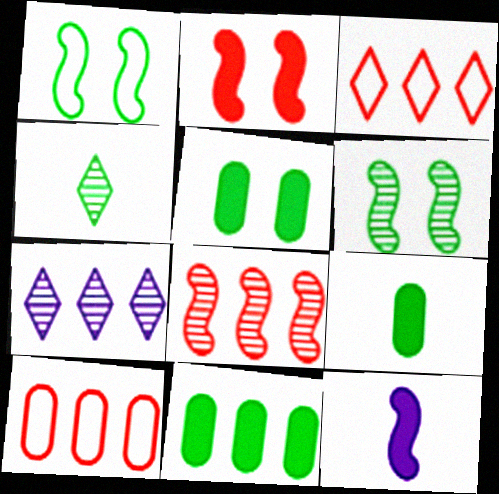[[1, 4, 11], 
[1, 8, 12], 
[5, 9, 11]]